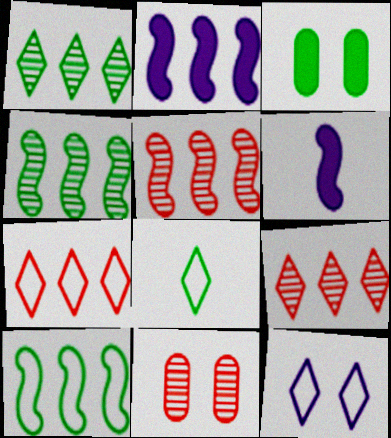[[2, 5, 10], 
[2, 8, 11], 
[3, 4, 8], 
[7, 8, 12]]